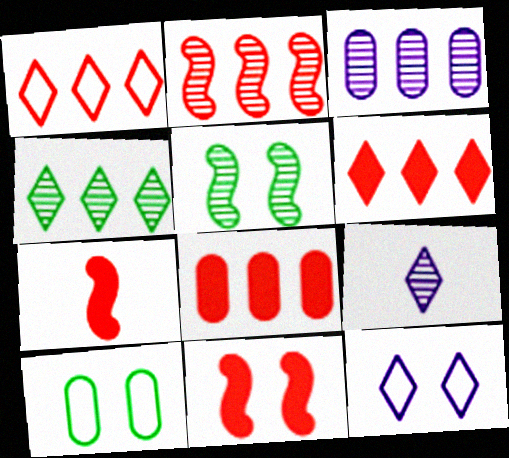[[1, 2, 8], 
[2, 3, 4]]